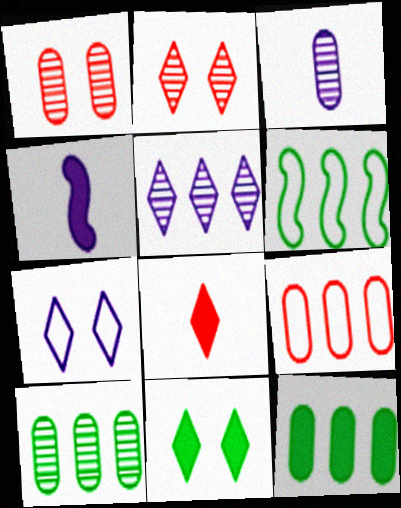[[1, 3, 10], 
[2, 7, 11]]